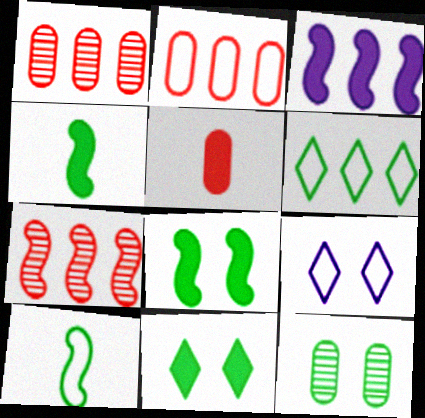[[1, 3, 6], 
[1, 4, 9], 
[2, 9, 10], 
[3, 5, 11], 
[4, 6, 12]]